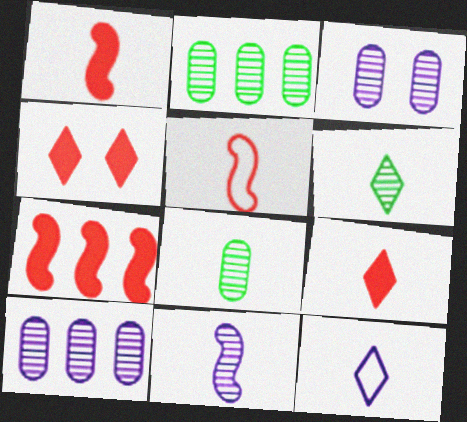[[1, 8, 12], 
[6, 9, 12]]